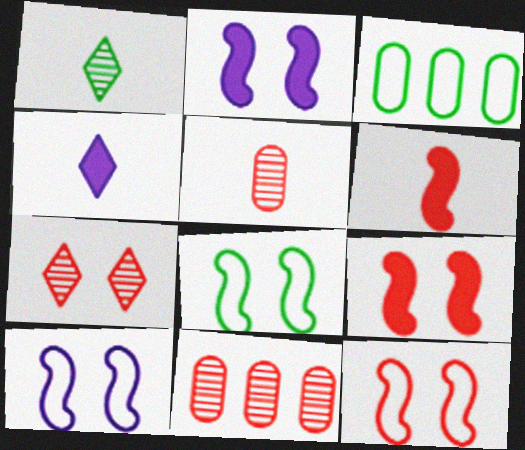[[4, 8, 11], 
[8, 10, 12]]